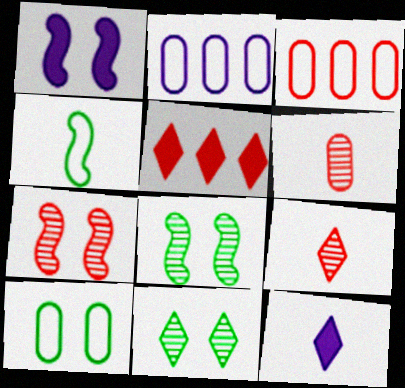[[3, 8, 12], 
[4, 6, 12]]